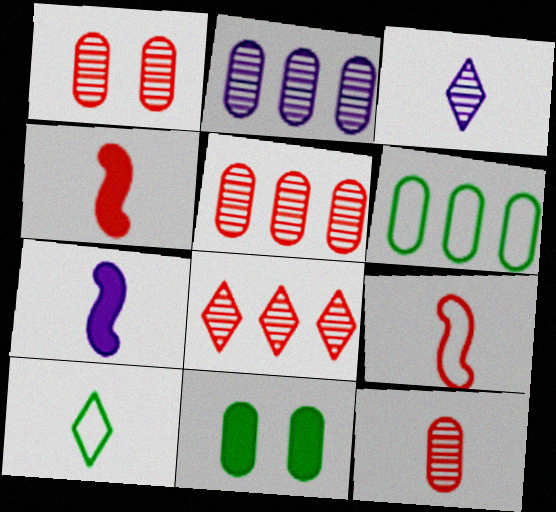[[1, 5, 12], 
[7, 10, 12]]